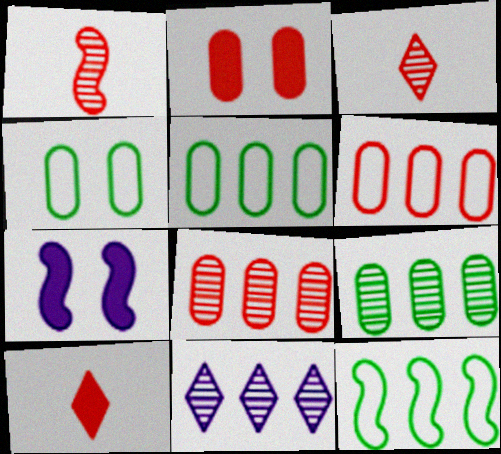[[1, 7, 12], 
[3, 5, 7]]